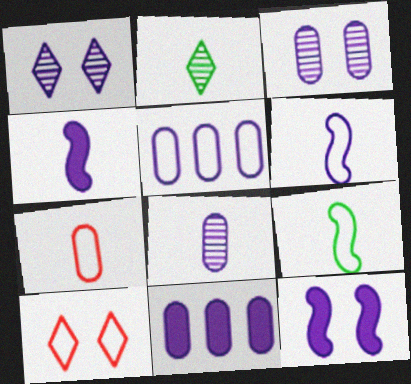[[1, 4, 5], 
[1, 6, 11], 
[2, 4, 7], 
[5, 9, 10]]